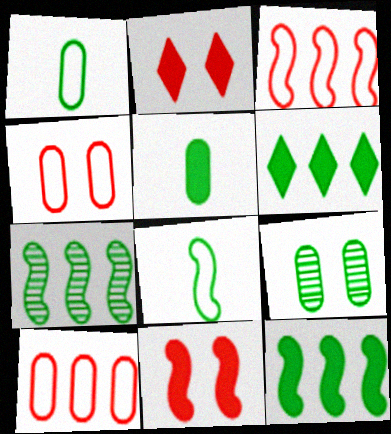[[6, 8, 9]]